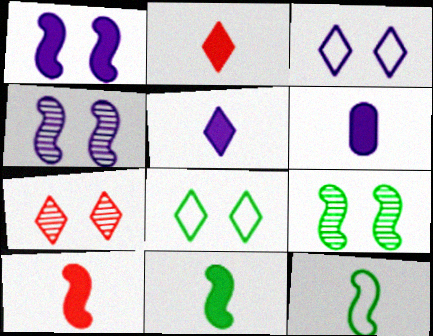[[2, 6, 11]]